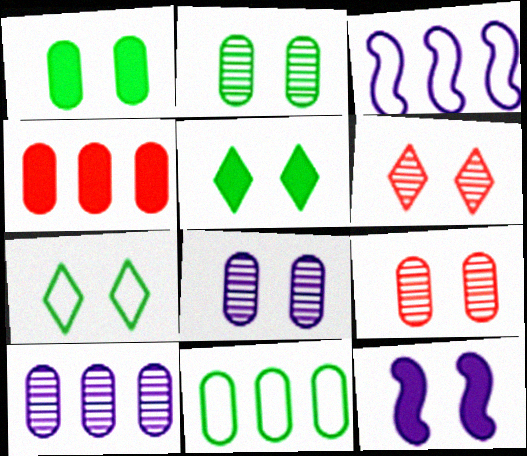[[2, 8, 9], 
[4, 10, 11], 
[7, 9, 12]]